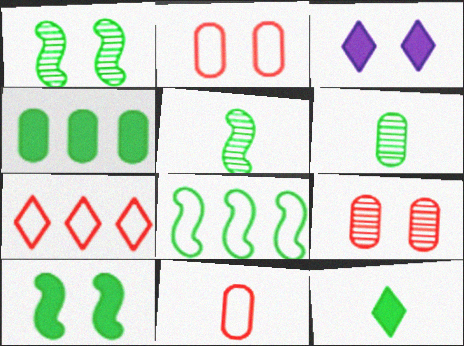[[1, 2, 3], 
[4, 10, 12], 
[5, 8, 10]]